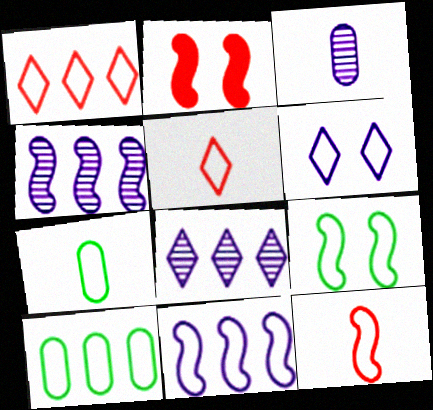[[1, 10, 11], 
[2, 7, 8], 
[6, 10, 12], 
[9, 11, 12]]